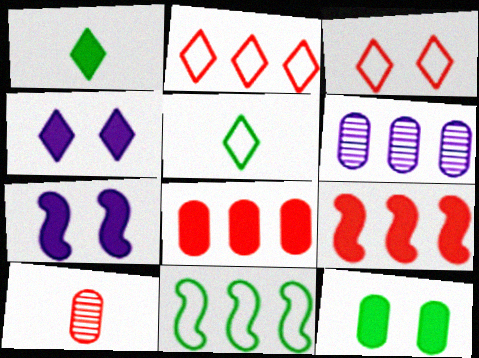[[1, 7, 8], 
[3, 9, 10], 
[4, 10, 11]]